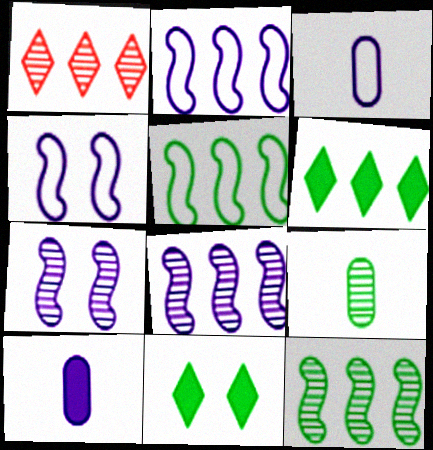[[1, 7, 9], 
[5, 9, 11]]